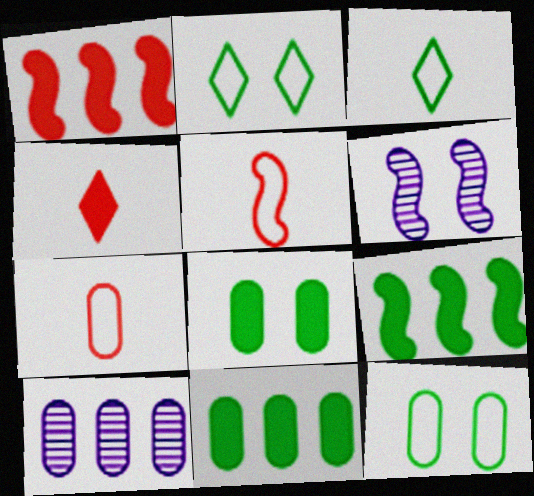[[5, 6, 9], 
[7, 8, 10]]